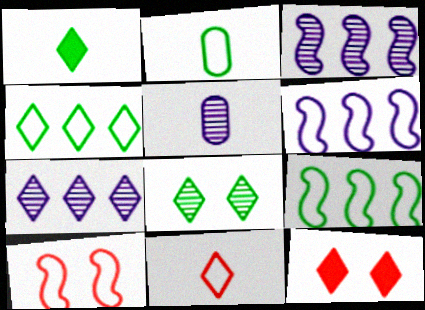[[1, 4, 8], 
[2, 3, 12], 
[5, 9, 12]]